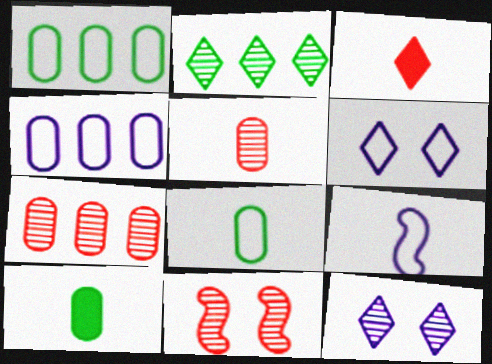[[2, 3, 6], 
[4, 6, 9]]